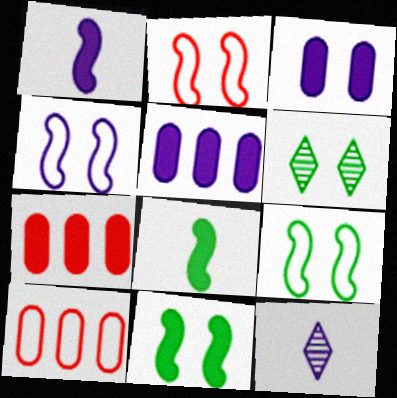[[1, 6, 10], 
[2, 3, 6], 
[2, 4, 9], 
[4, 5, 12], 
[7, 9, 12], 
[10, 11, 12]]